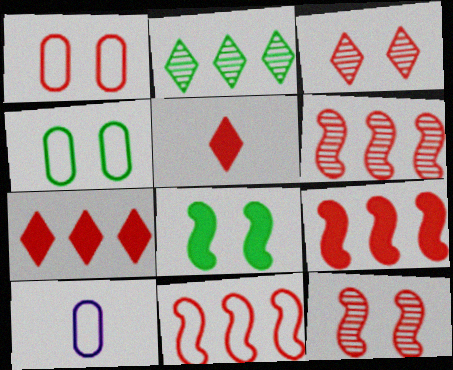[[1, 5, 6], 
[6, 9, 11]]